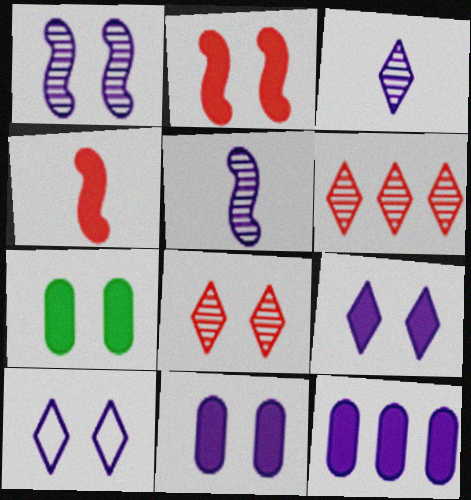[[1, 10, 11], 
[2, 7, 9], 
[5, 10, 12]]